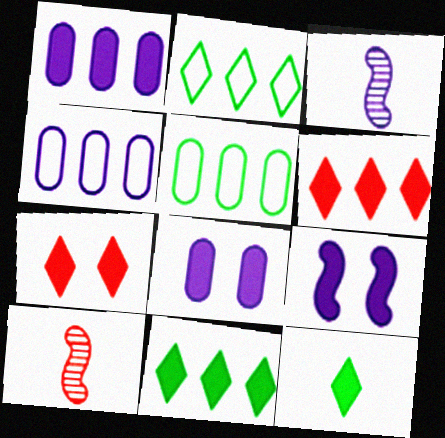[[2, 8, 10], 
[3, 5, 7]]